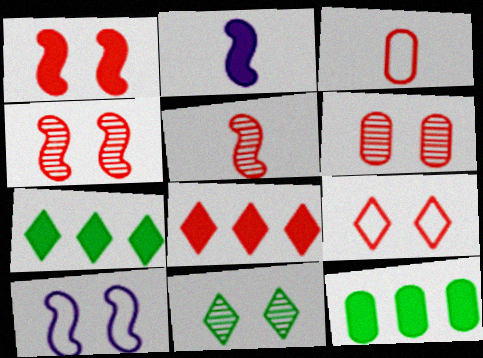[[1, 6, 9], 
[3, 4, 8]]